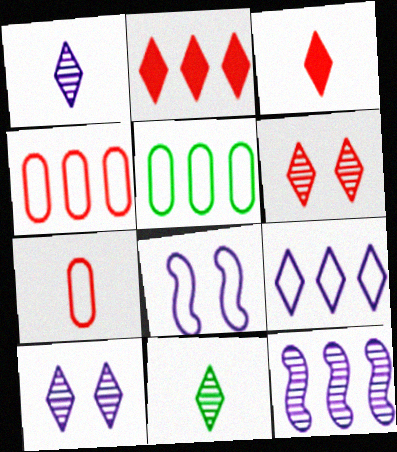[[2, 5, 12]]